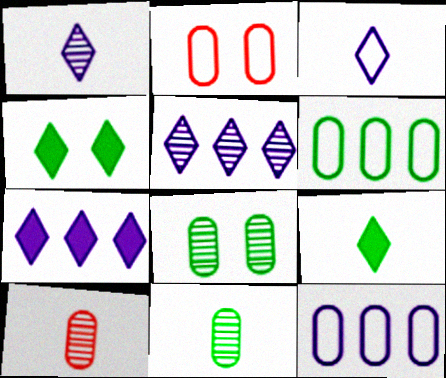[]